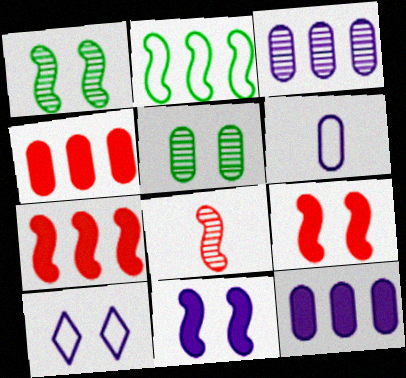[[2, 8, 11], 
[4, 5, 6], 
[5, 9, 10]]